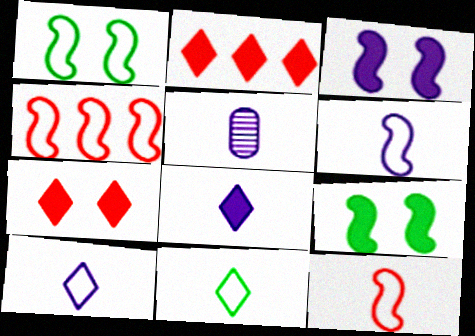[[1, 2, 5], 
[1, 4, 6], 
[5, 6, 8]]